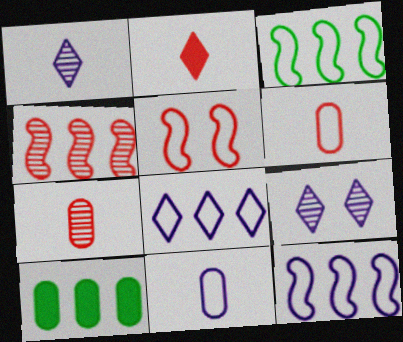[[1, 5, 10], 
[4, 8, 10]]